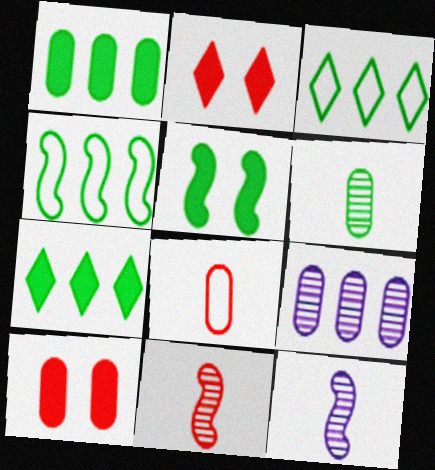[[3, 5, 6], 
[3, 10, 12]]